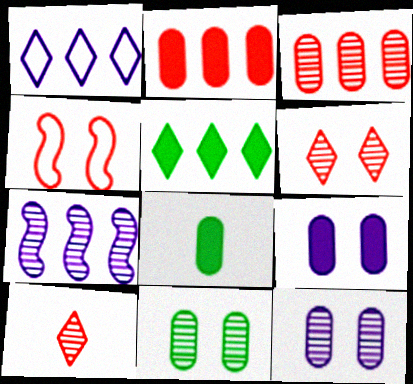[[2, 4, 10], 
[2, 8, 9], 
[7, 10, 11]]